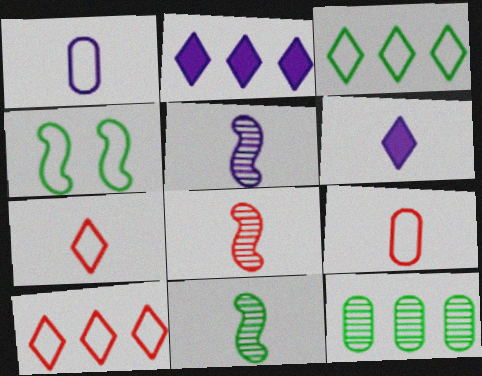[[1, 4, 10], 
[1, 5, 6], 
[5, 8, 11], 
[6, 9, 11]]